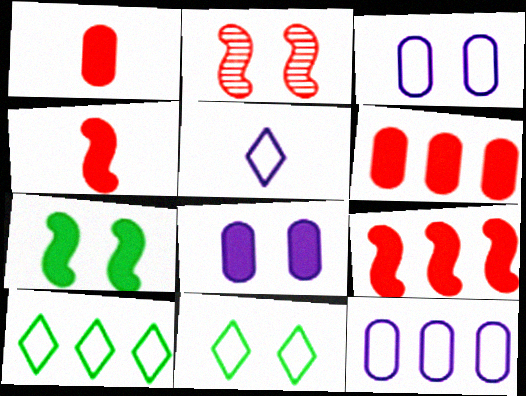[[2, 8, 11]]